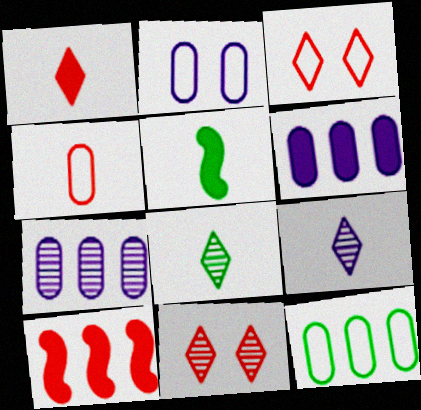[[2, 4, 12], 
[2, 8, 10], 
[3, 5, 7], 
[4, 5, 9], 
[4, 10, 11]]